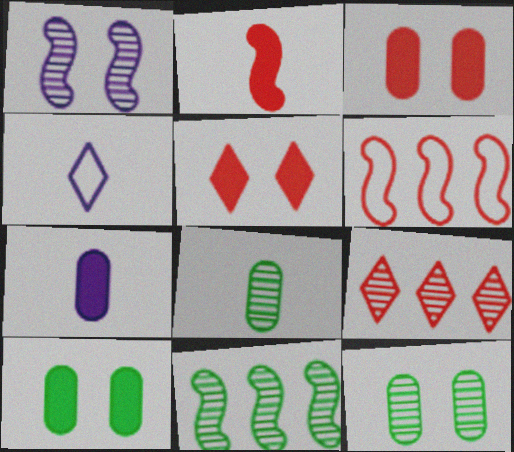[[1, 8, 9], 
[2, 4, 8], 
[3, 4, 11]]